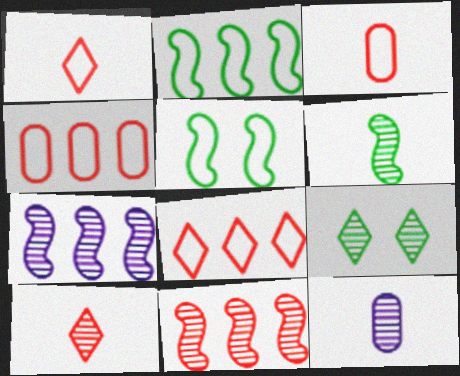[[6, 10, 12], 
[9, 11, 12]]